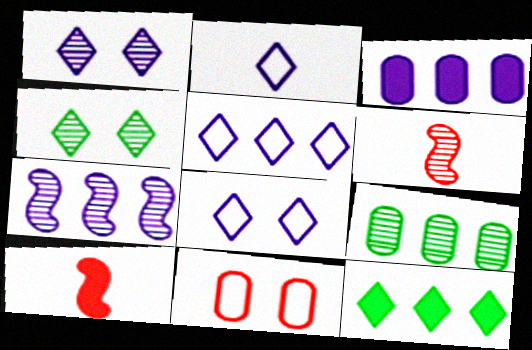[[1, 6, 9], 
[2, 5, 8], 
[3, 5, 7], 
[8, 9, 10]]